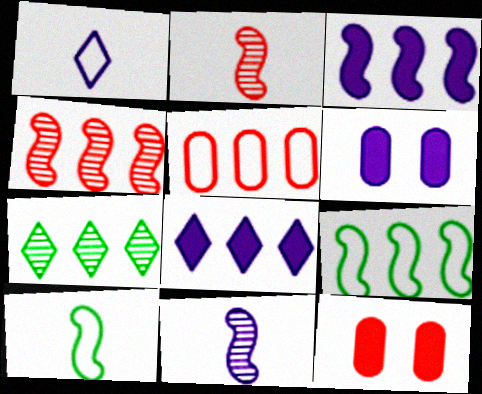[[3, 4, 9], 
[3, 5, 7]]